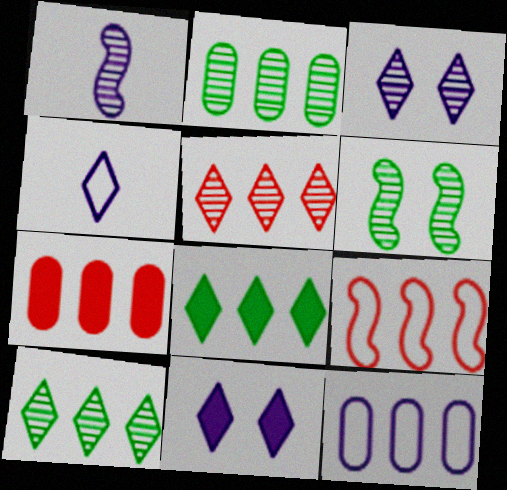[[1, 11, 12], 
[2, 7, 12], 
[4, 6, 7], 
[5, 7, 9]]